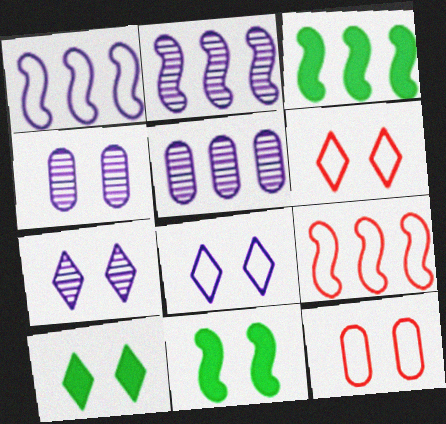[[2, 3, 9], 
[4, 6, 11], 
[6, 7, 10], 
[7, 11, 12]]